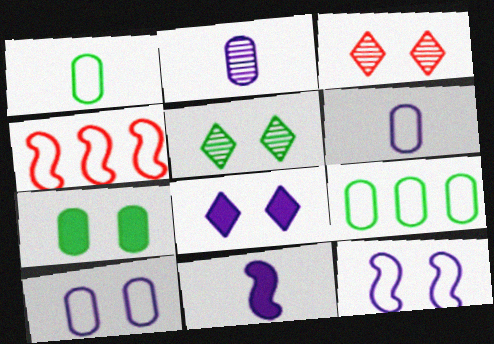[[3, 7, 12], 
[3, 9, 11]]